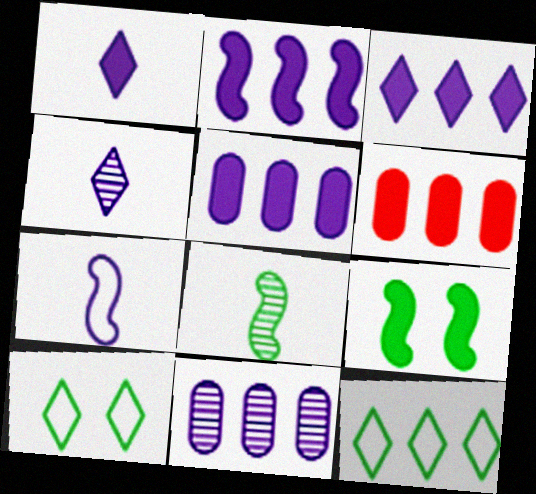[[1, 6, 9], 
[2, 3, 5]]